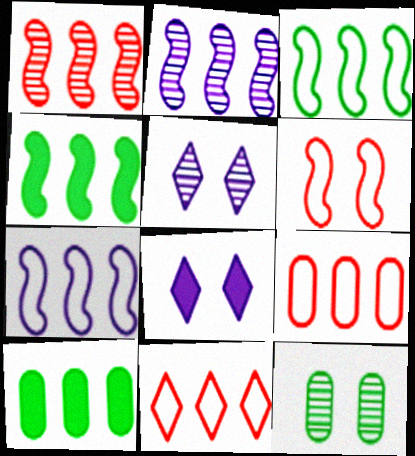[[1, 4, 7], 
[2, 10, 11], 
[6, 8, 12]]